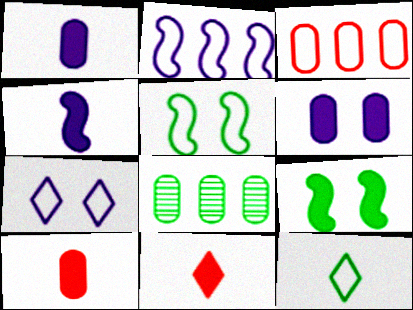[[8, 9, 12]]